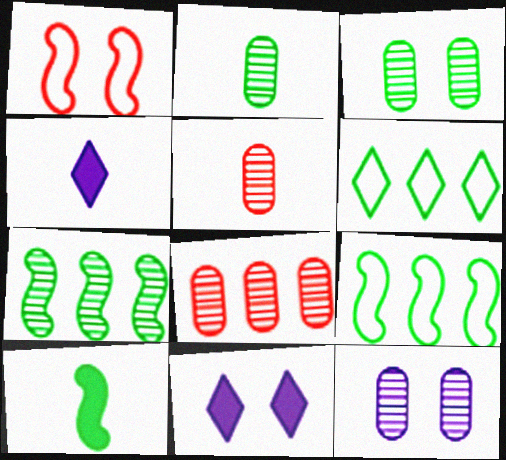[[1, 3, 11], 
[2, 8, 12], 
[3, 6, 10], 
[5, 9, 11]]